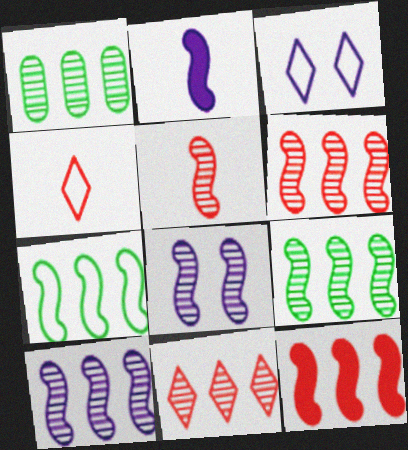[[1, 10, 11], 
[5, 8, 9], 
[6, 9, 10], 
[7, 10, 12]]